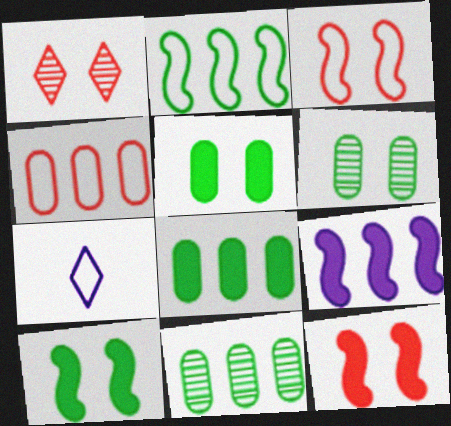[[7, 11, 12]]